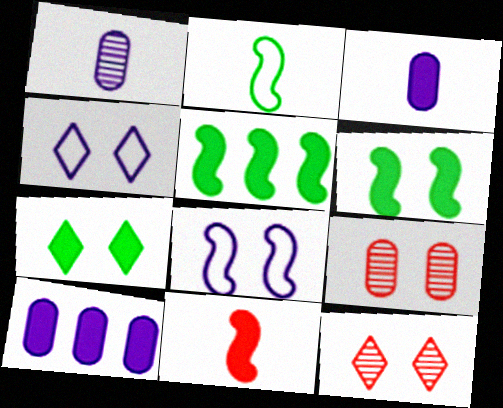[[2, 10, 12], 
[4, 6, 9], 
[4, 7, 12], 
[7, 8, 9], 
[7, 10, 11]]